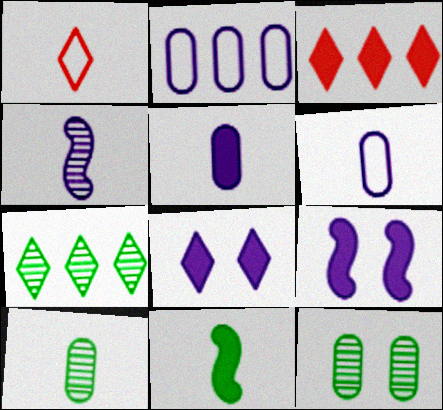[[1, 7, 8], 
[2, 4, 8]]